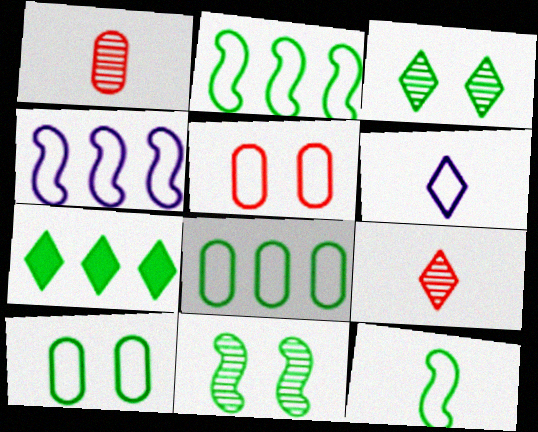[[2, 5, 6]]